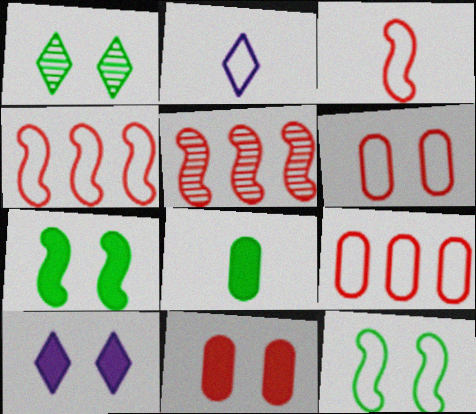[[2, 9, 12], 
[7, 10, 11]]